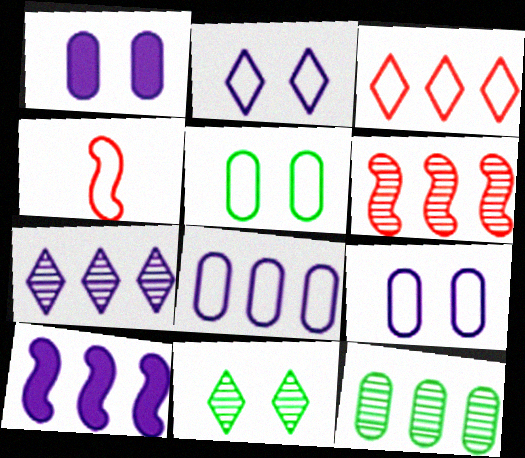[[3, 10, 12], 
[6, 7, 12], 
[7, 8, 10]]